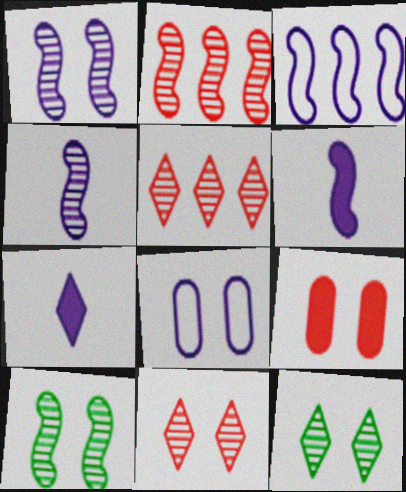[[1, 3, 6], 
[2, 4, 10]]